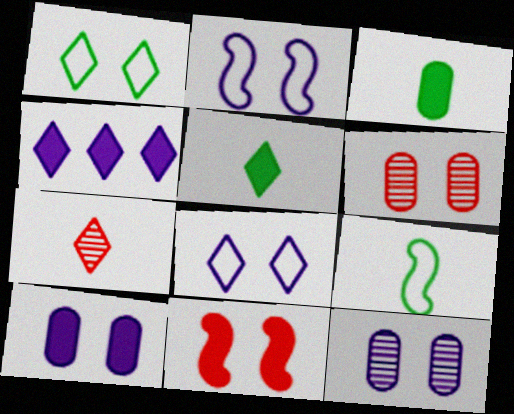[[1, 4, 7], 
[1, 11, 12], 
[3, 4, 11], 
[4, 6, 9]]